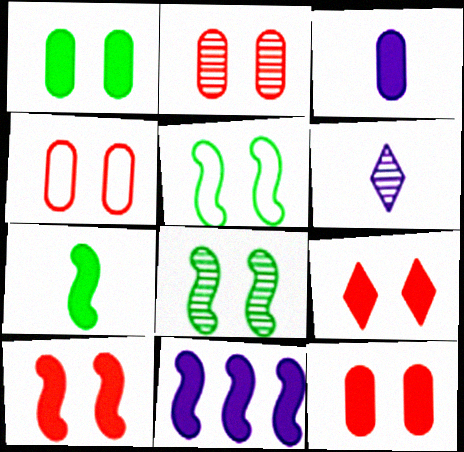[[2, 4, 12], 
[7, 10, 11], 
[9, 10, 12]]